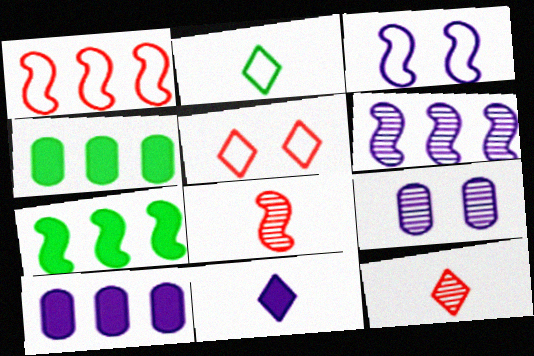[[1, 6, 7], 
[2, 11, 12], 
[3, 4, 12], 
[3, 7, 8]]